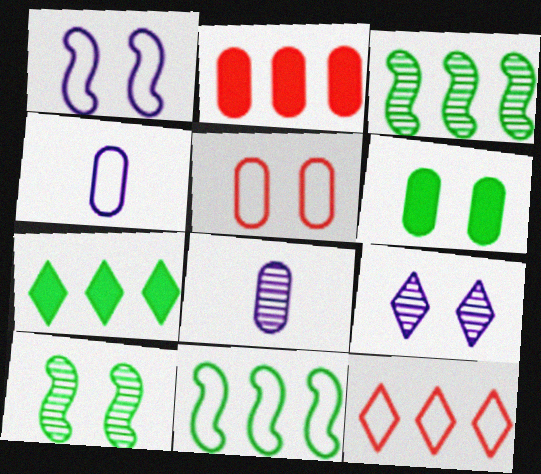[]